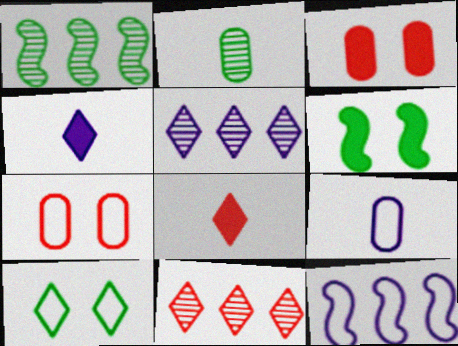[[1, 4, 7], 
[4, 10, 11], 
[5, 8, 10], 
[6, 9, 11]]